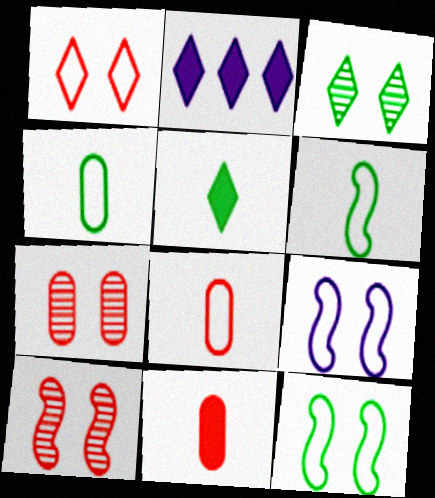[[2, 4, 10], 
[2, 6, 7]]